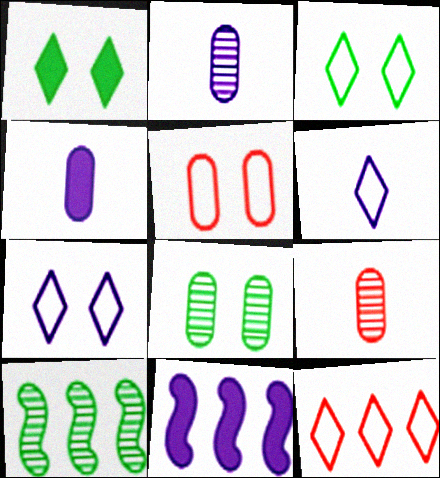[[2, 7, 11], 
[3, 6, 12], 
[3, 9, 11]]